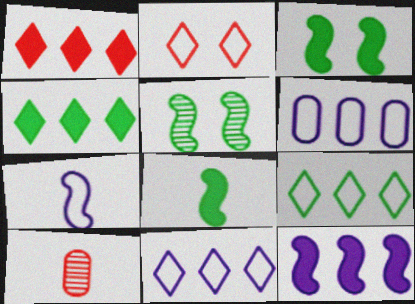[[3, 10, 11]]